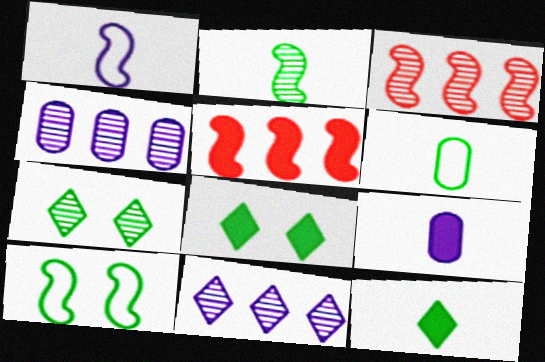[[2, 6, 12], 
[5, 8, 9]]